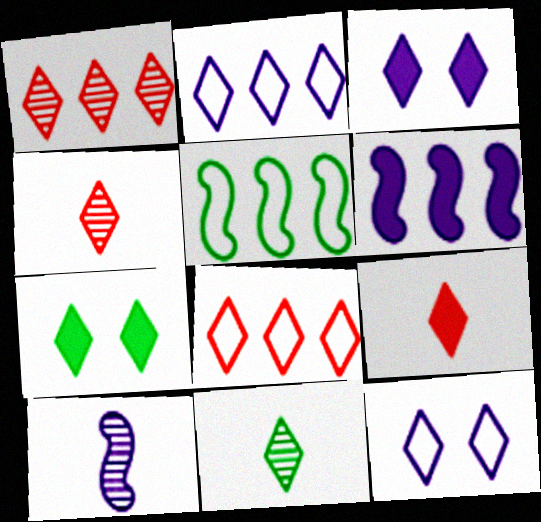[[2, 4, 7], 
[3, 8, 11]]